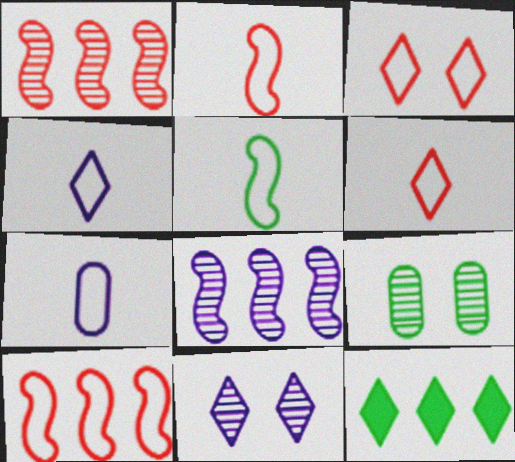[[5, 6, 7], 
[5, 9, 12], 
[6, 11, 12]]